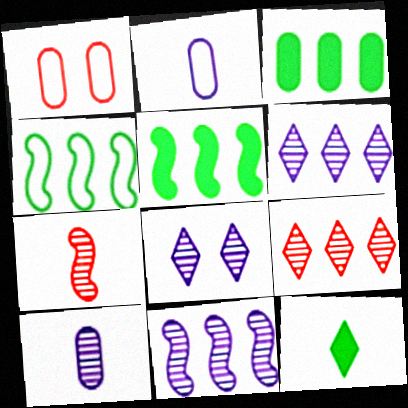[[1, 3, 10], 
[1, 11, 12], 
[2, 7, 12], 
[8, 10, 11]]